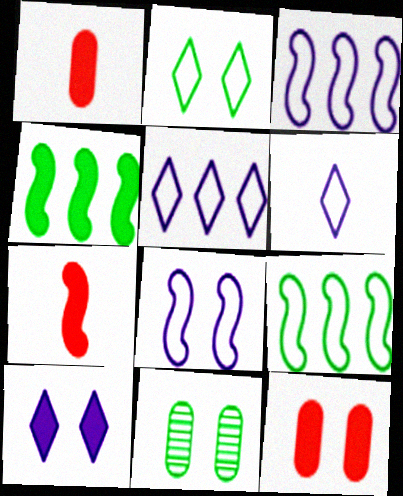[[1, 4, 10], 
[5, 7, 11]]